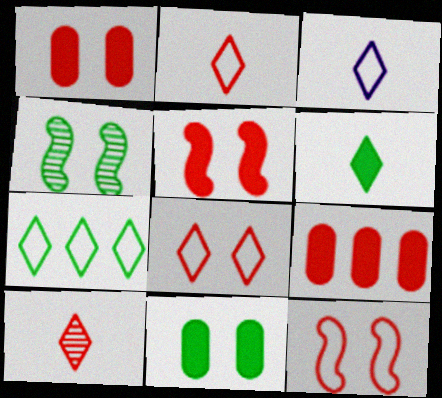[[3, 4, 9], 
[3, 6, 10], 
[3, 7, 8], 
[9, 10, 12]]